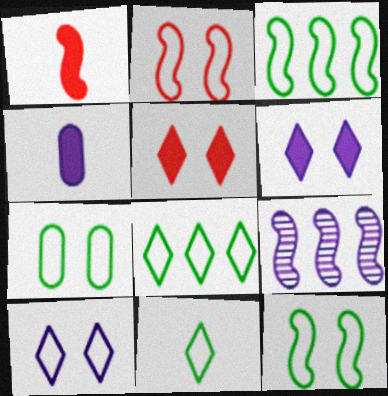[[1, 9, 12], 
[2, 7, 10], 
[3, 7, 11], 
[4, 9, 10]]